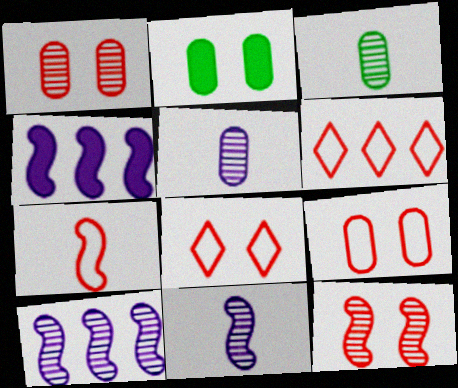[[2, 6, 11], 
[3, 4, 8], 
[6, 7, 9]]